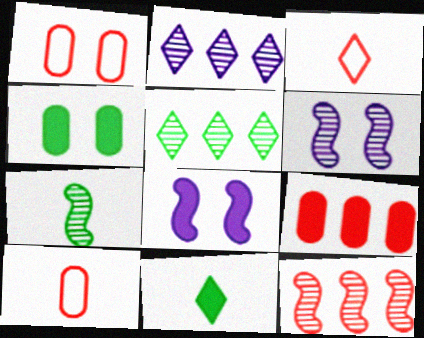[[5, 8, 10], 
[6, 7, 12], 
[8, 9, 11]]